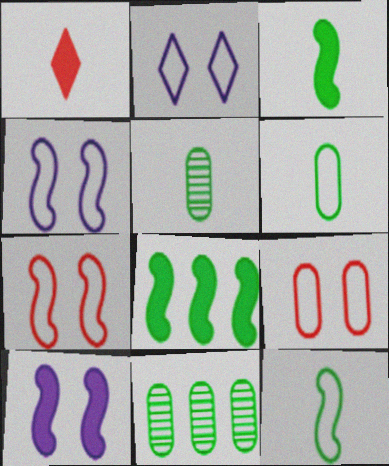[[1, 4, 11]]